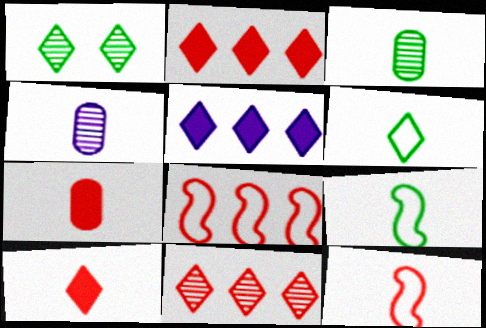[[4, 9, 10]]